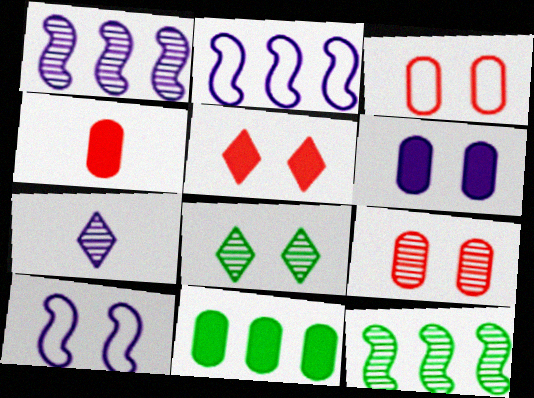[[2, 4, 8], 
[2, 6, 7], 
[4, 6, 11], 
[7, 9, 12]]